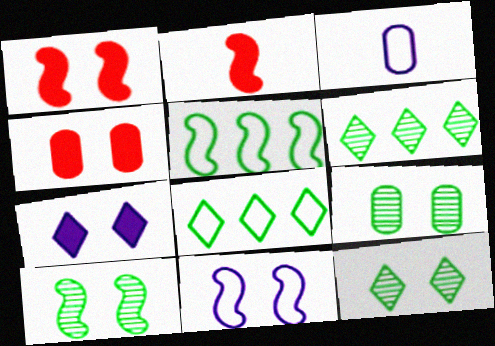[[1, 3, 6], 
[1, 10, 11], 
[4, 11, 12], 
[9, 10, 12]]